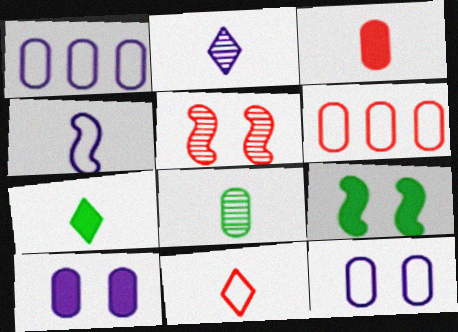[[1, 5, 7], 
[2, 6, 9], 
[2, 7, 11], 
[6, 8, 10]]